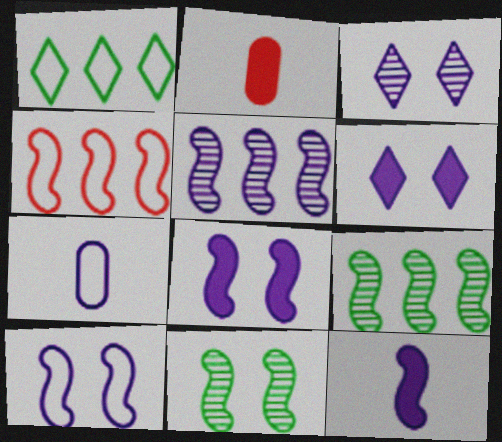[[4, 11, 12], 
[5, 6, 7], 
[5, 10, 12]]